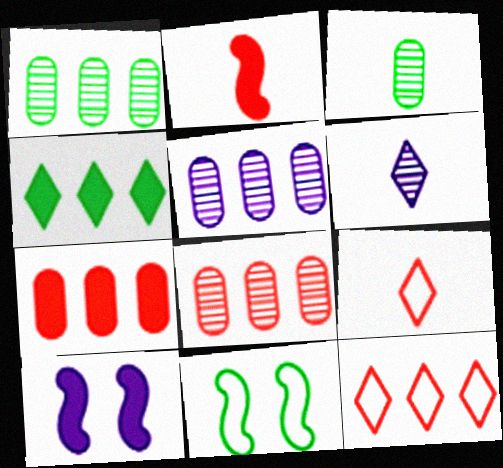[[1, 5, 8], 
[1, 9, 10], 
[3, 4, 11], 
[3, 10, 12], 
[6, 7, 11]]